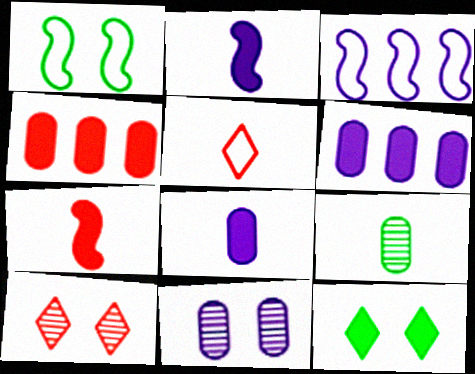[[2, 4, 12], 
[2, 5, 9], 
[6, 7, 12]]